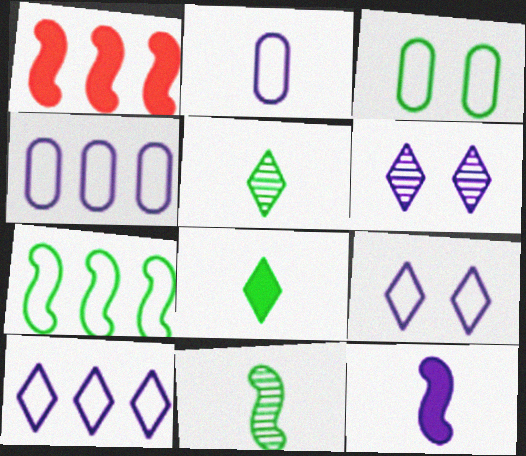[[4, 6, 12]]